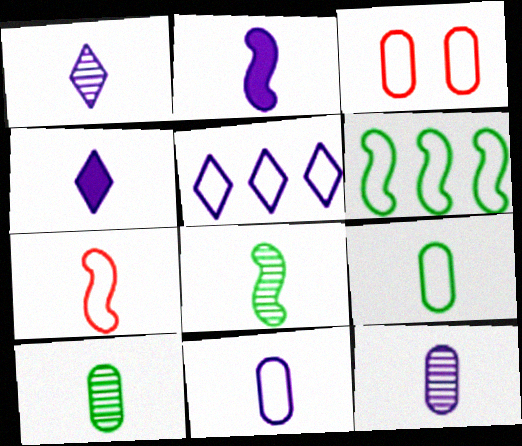[[1, 2, 11], 
[2, 7, 8], 
[4, 7, 10]]